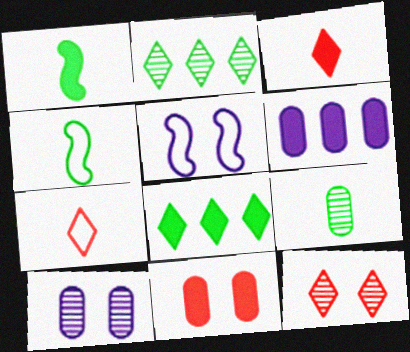[[4, 6, 12]]